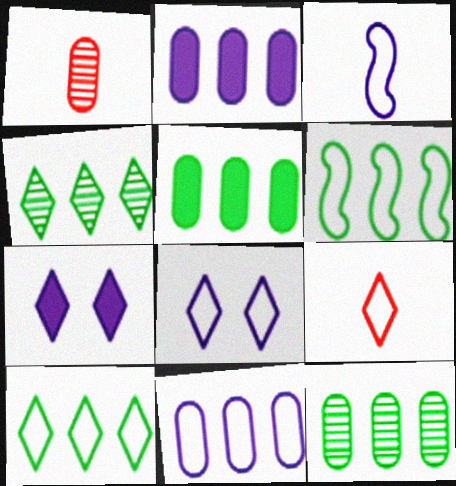[[1, 6, 7], 
[3, 8, 11], 
[4, 5, 6], 
[4, 7, 9], 
[8, 9, 10]]